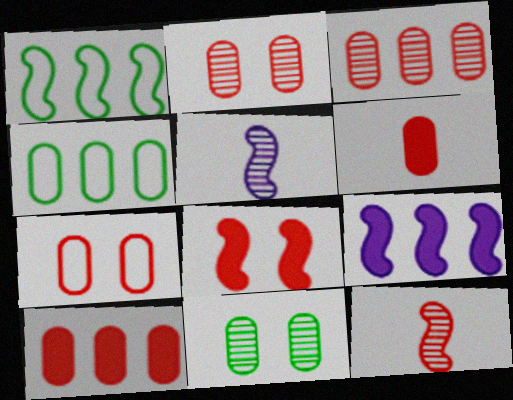[[1, 5, 8], 
[3, 6, 7]]